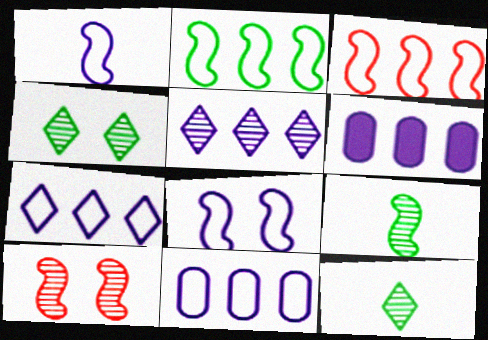[]